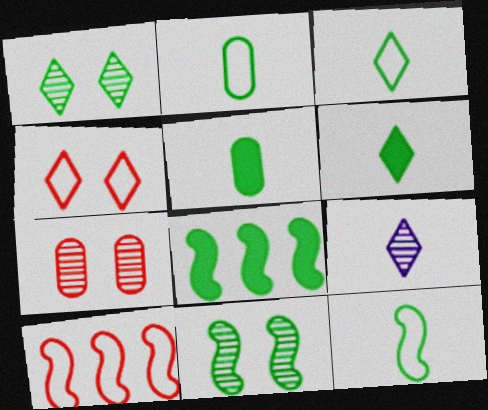[[1, 2, 8], 
[2, 3, 12], 
[8, 11, 12]]